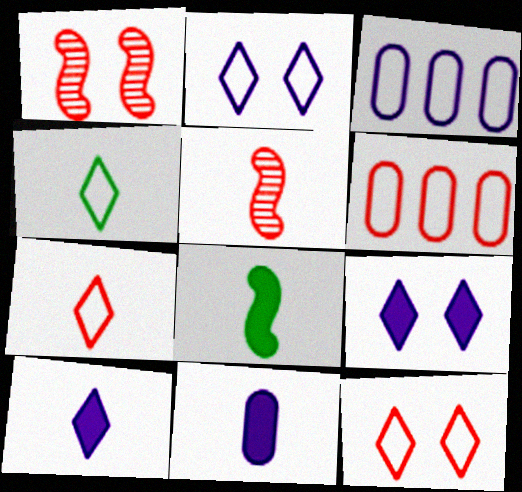[[4, 5, 11]]